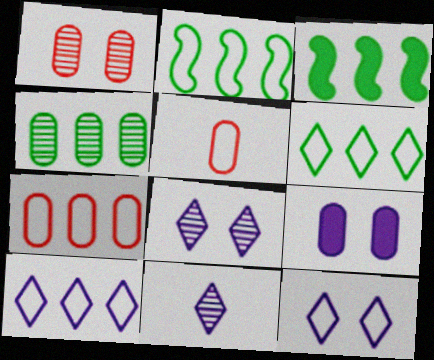[[2, 5, 12], 
[2, 7, 10], 
[3, 4, 6], 
[3, 5, 8], 
[4, 5, 9]]